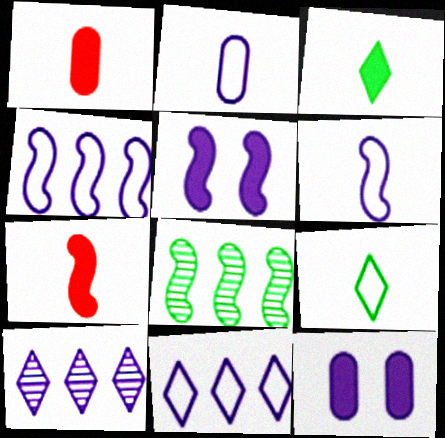[[2, 5, 10], 
[6, 10, 12]]